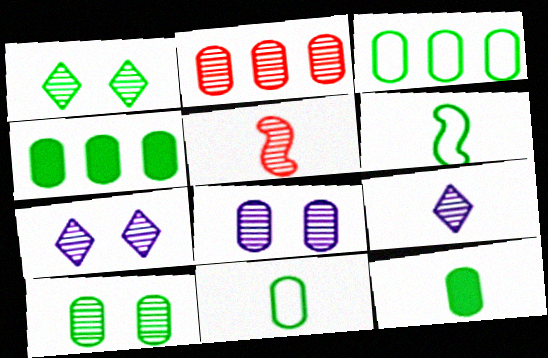[[1, 4, 6], 
[3, 10, 12], 
[4, 10, 11]]